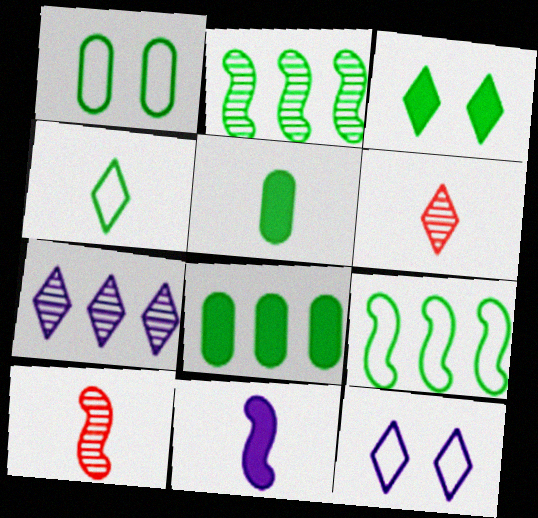[[1, 4, 9], 
[8, 10, 12]]